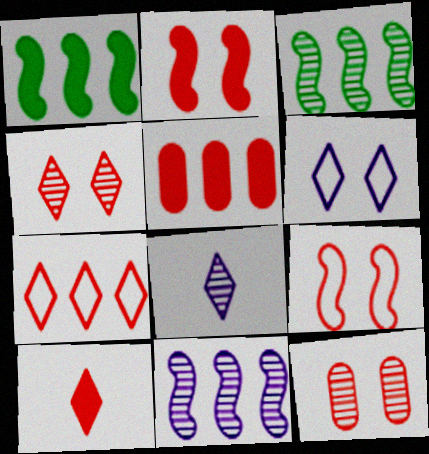[[2, 5, 10], 
[3, 8, 12], 
[4, 7, 10]]